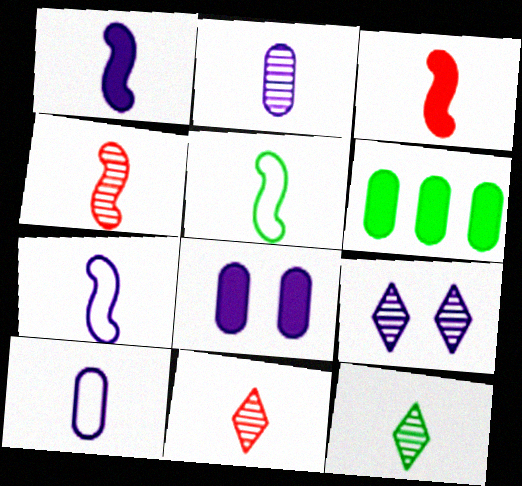[[1, 4, 5], 
[2, 4, 12], 
[3, 10, 12]]